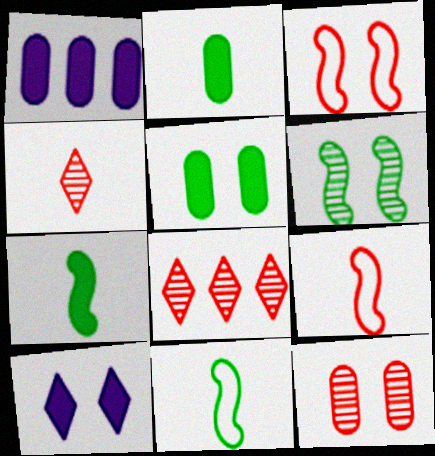[]